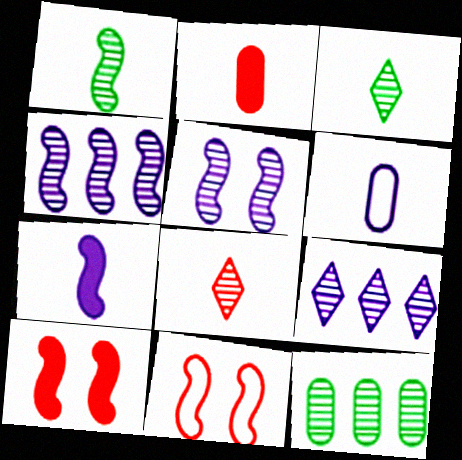[[5, 8, 12]]